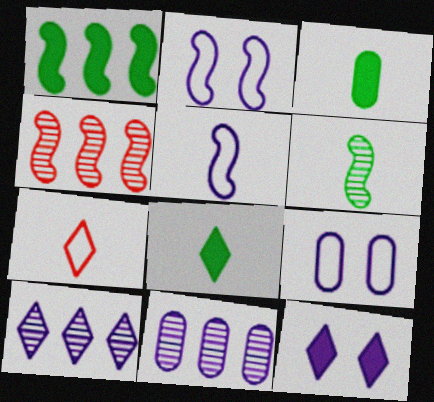[[4, 8, 9], 
[5, 11, 12]]